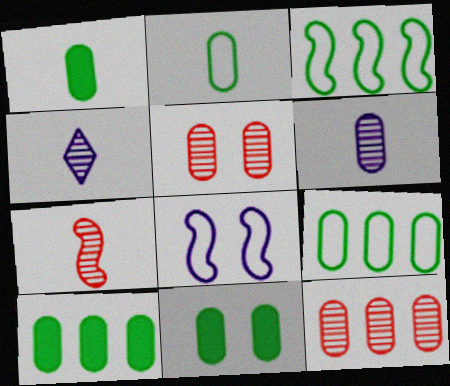[[1, 10, 11]]